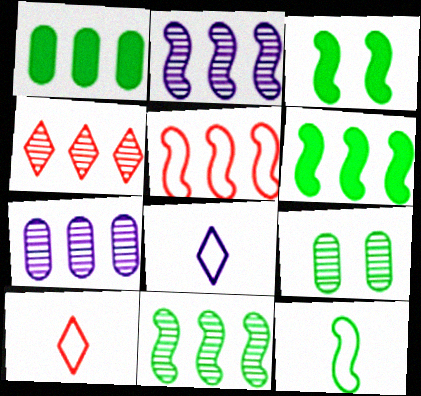[[2, 5, 6], 
[3, 7, 10], 
[3, 11, 12], 
[4, 7, 11]]